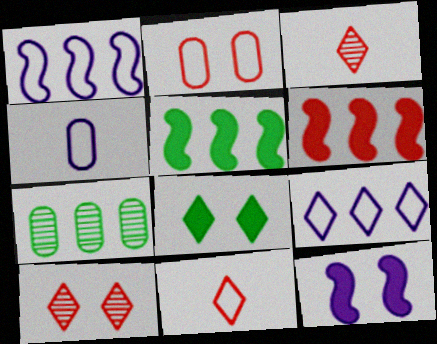[[2, 3, 6], 
[3, 8, 9], 
[4, 5, 10], 
[6, 7, 9], 
[7, 11, 12]]